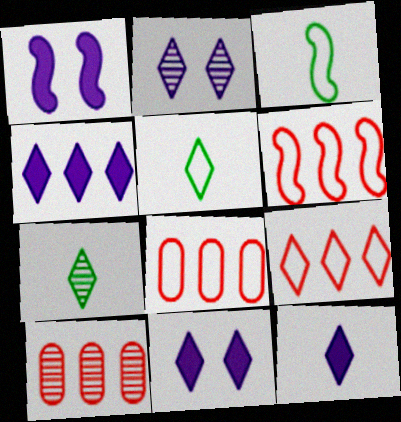[[1, 5, 10], 
[1, 7, 8], 
[3, 10, 11], 
[4, 11, 12], 
[6, 8, 9], 
[7, 9, 11]]